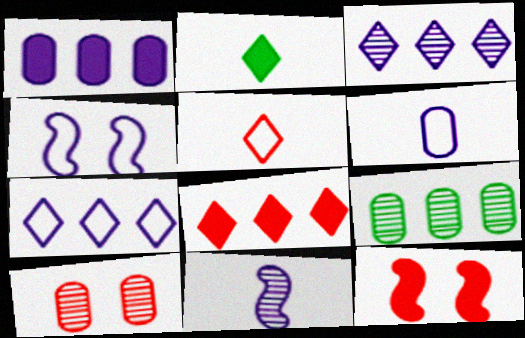[[1, 2, 12], 
[4, 6, 7]]